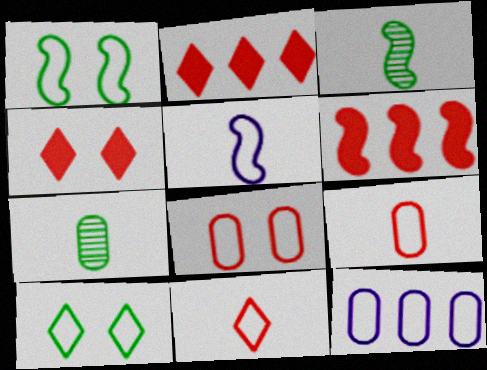[[1, 11, 12], 
[3, 4, 12]]